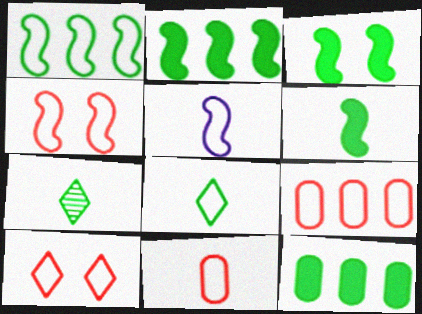[[1, 4, 5], 
[2, 3, 6], 
[5, 8, 11]]